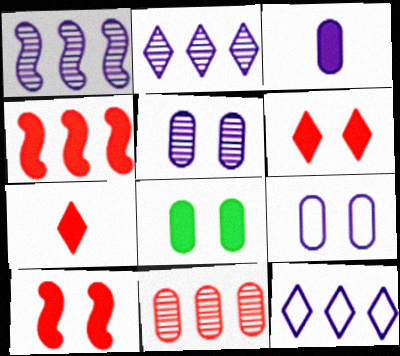[]